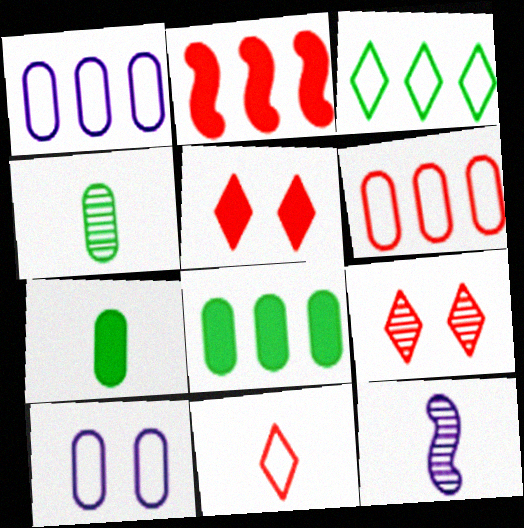[[7, 11, 12]]